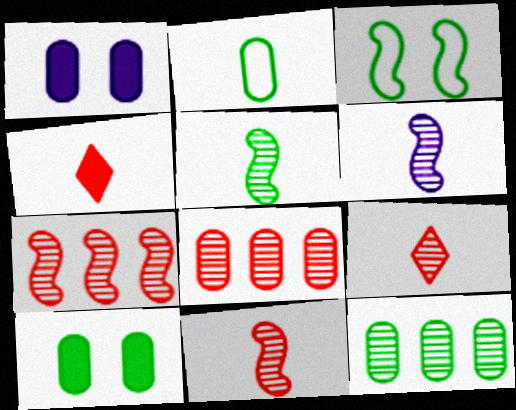[[1, 2, 8], 
[2, 4, 6], 
[2, 10, 12], 
[5, 6, 11]]